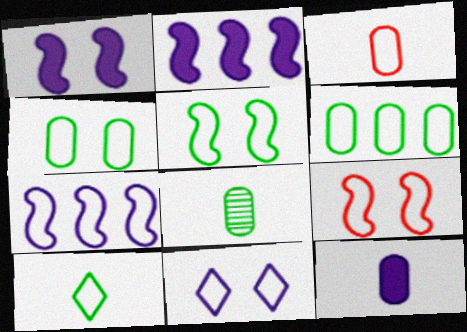[[3, 8, 12], 
[4, 9, 11], 
[5, 6, 10]]